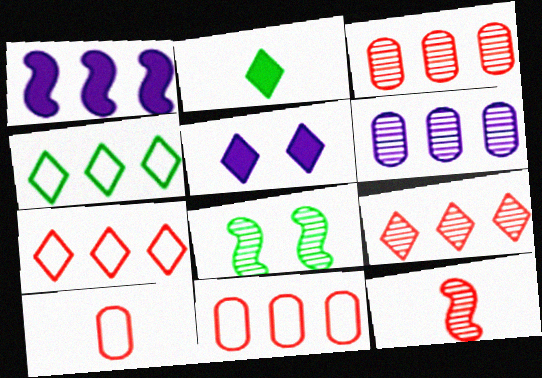[[1, 3, 4]]